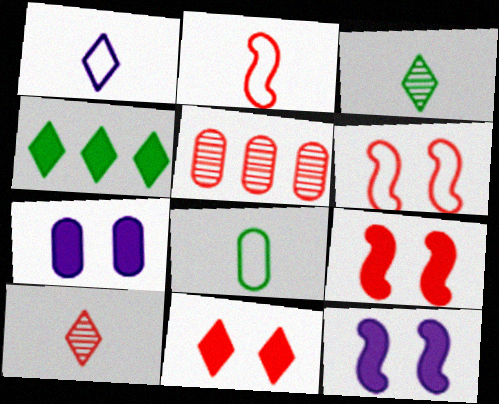[[1, 2, 8], 
[2, 5, 11], 
[5, 7, 8]]